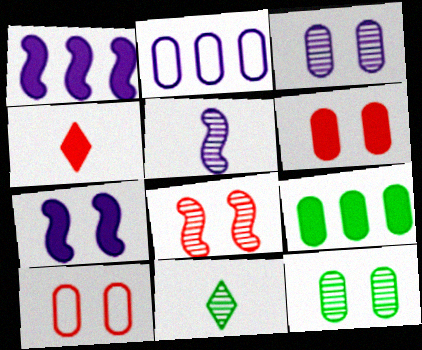[[1, 10, 11], 
[4, 7, 9]]